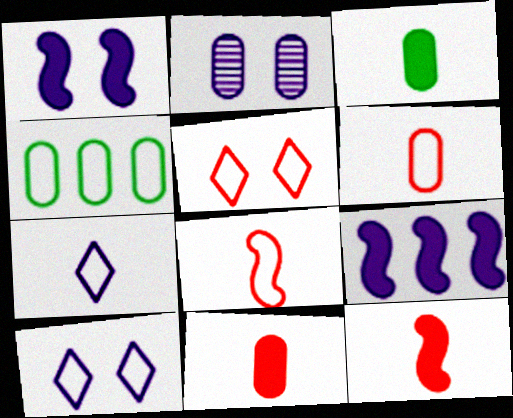[[1, 2, 10], 
[2, 4, 11], 
[2, 7, 9], 
[4, 8, 10]]